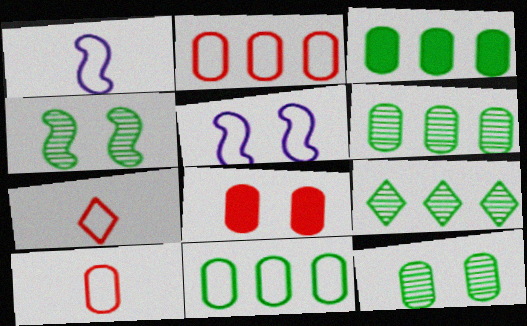[[1, 8, 9], 
[3, 6, 11], 
[5, 7, 11]]